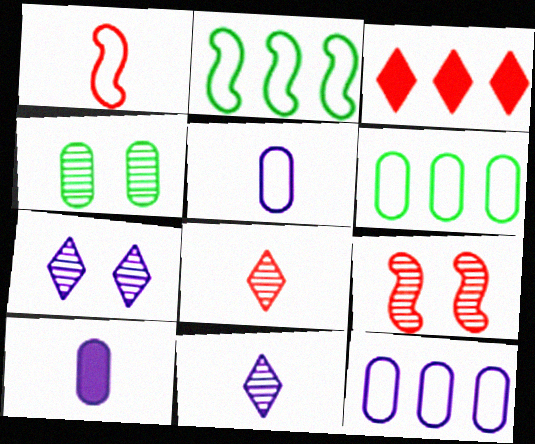[[4, 7, 9]]